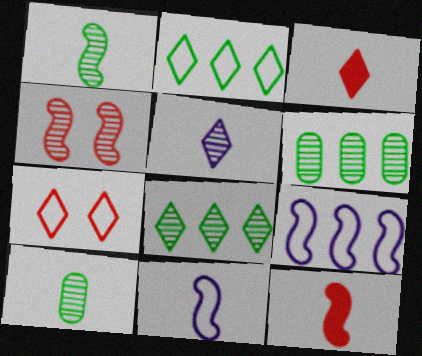[[1, 11, 12], 
[3, 10, 11], 
[4, 5, 6]]